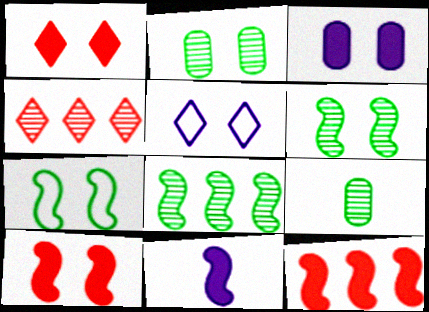[[2, 5, 10], 
[5, 9, 12]]